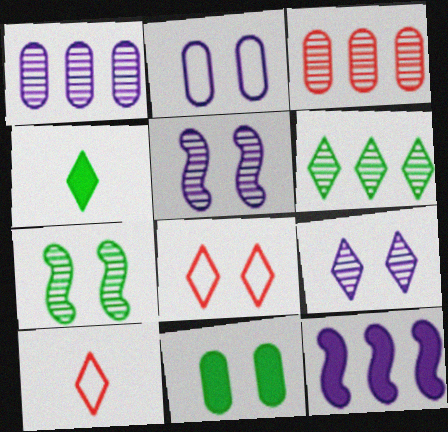[[5, 8, 11]]